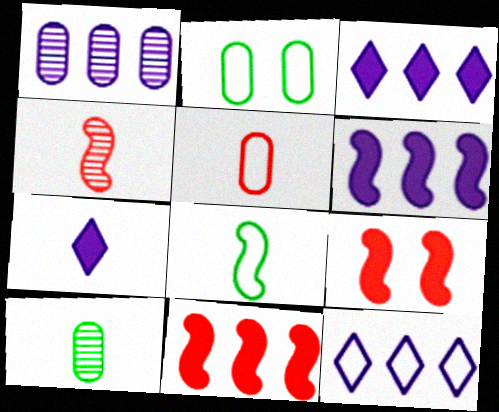[[1, 6, 12], 
[2, 3, 4], 
[9, 10, 12]]